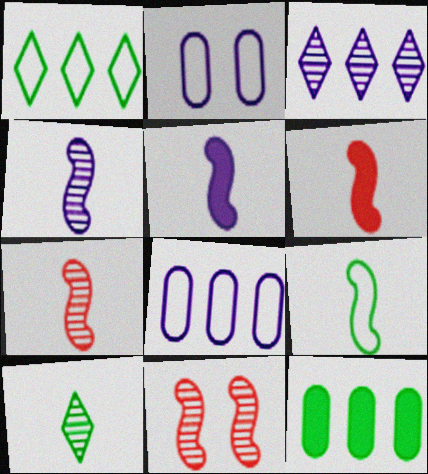[[2, 3, 5], 
[4, 6, 9], 
[5, 7, 9]]